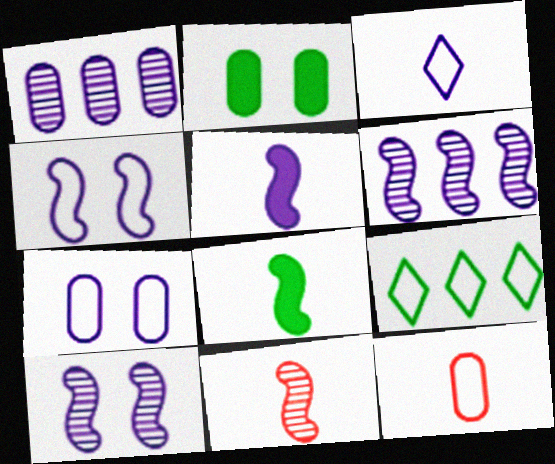[[1, 2, 12], 
[4, 5, 6], 
[4, 9, 12]]